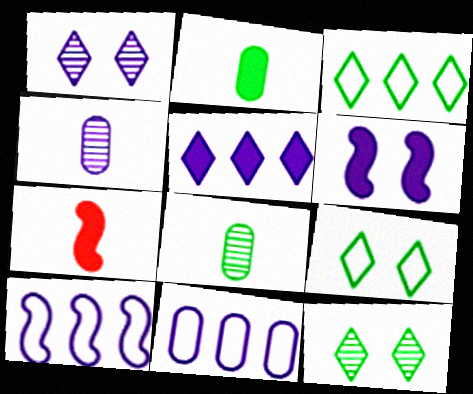[[7, 11, 12]]